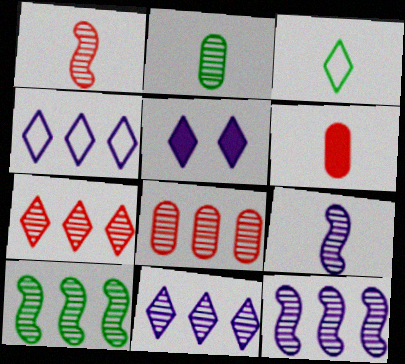[[3, 5, 7], 
[3, 6, 9], 
[8, 10, 11]]